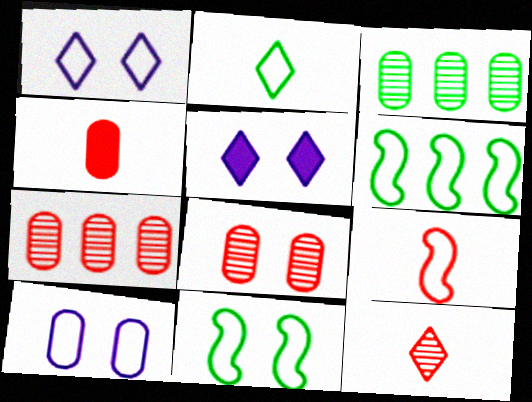[[3, 4, 10], 
[3, 5, 9], 
[4, 9, 12], 
[5, 8, 11]]